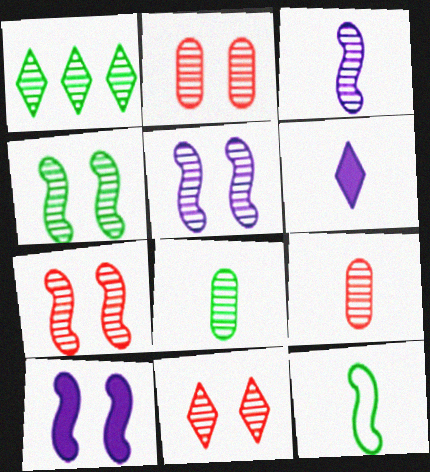[[1, 2, 3], 
[1, 4, 8], 
[1, 5, 9], 
[2, 7, 11], 
[4, 5, 7], 
[6, 9, 12]]